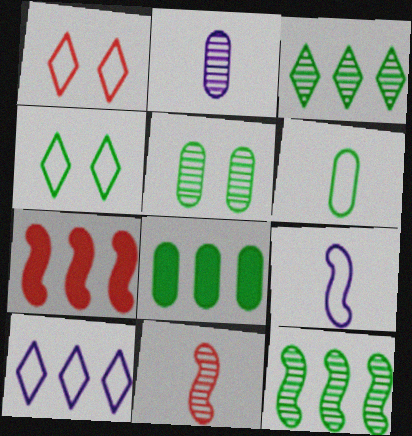[[2, 4, 7], 
[5, 6, 8]]